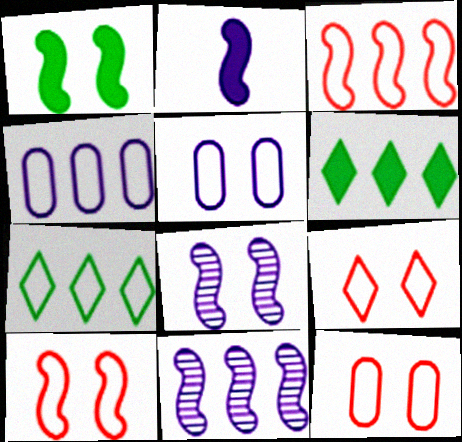[[1, 8, 10], 
[3, 4, 7], 
[9, 10, 12]]